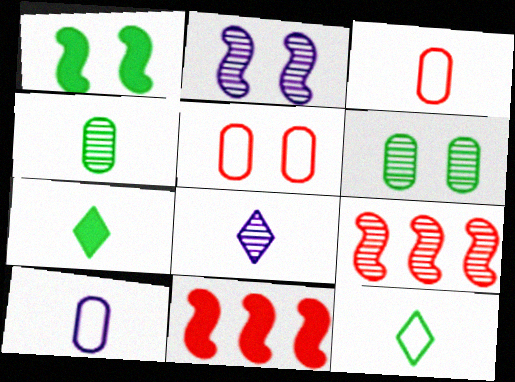[[6, 8, 9]]